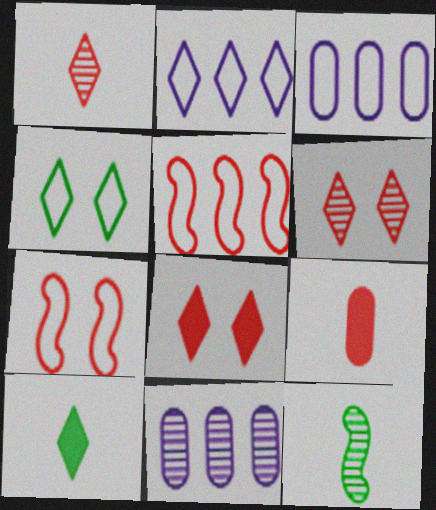[[2, 6, 10], 
[3, 8, 12], 
[5, 6, 9], 
[6, 11, 12], 
[7, 10, 11]]